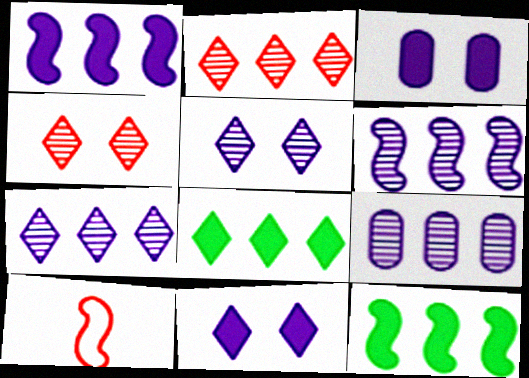[[6, 7, 9]]